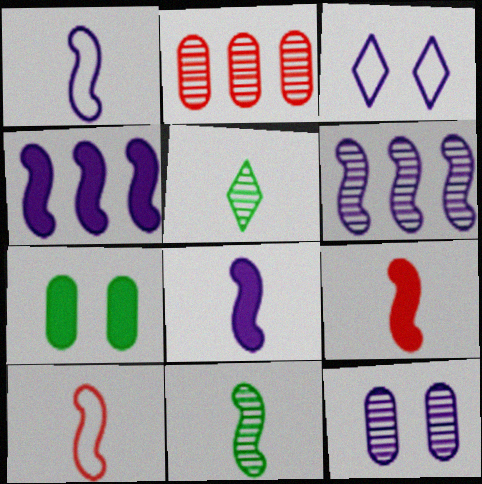[[1, 9, 11], 
[8, 10, 11]]